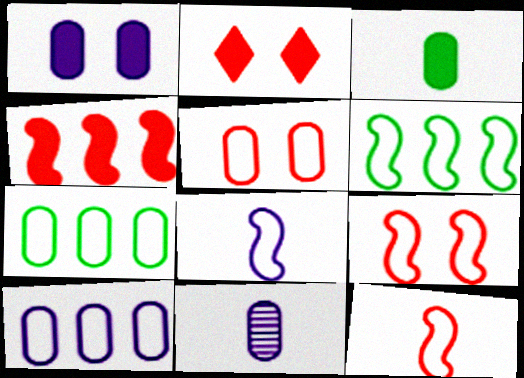[[1, 10, 11], 
[2, 6, 11], 
[6, 8, 9]]